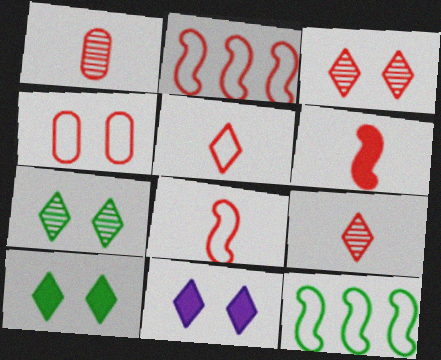[[1, 5, 6], 
[1, 11, 12], 
[2, 4, 5]]